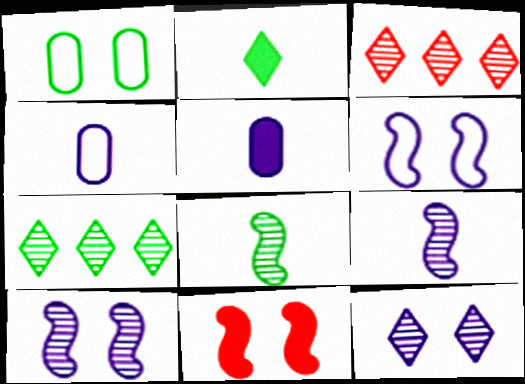[[1, 11, 12], 
[4, 7, 11]]